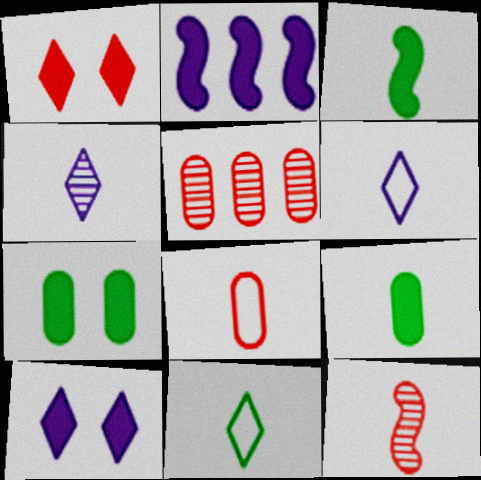[[1, 2, 9], 
[3, 4, 8], 
[6, 9, 12]]